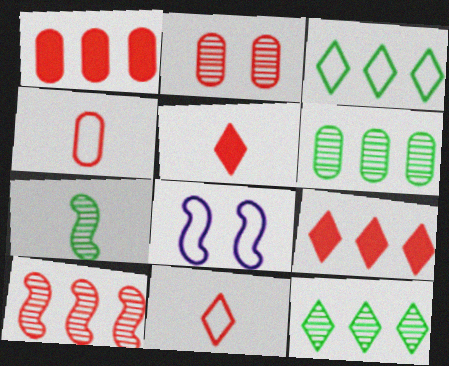[[1, 2, 4], 
[3, 4, 8], 
[5, 6, 8]]